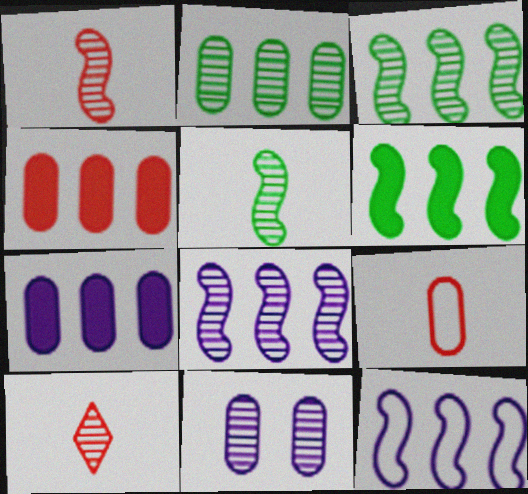[[3, 10, 11]]